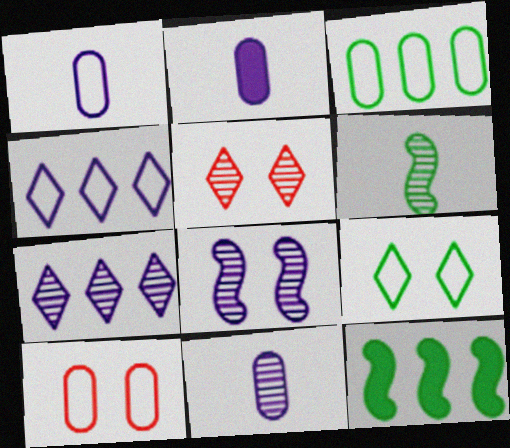[[1, 2, 11], 
[1, 3, 10], 
[1, 5, 12], 
[2, 4, 8], 
[7, 8, 11]]